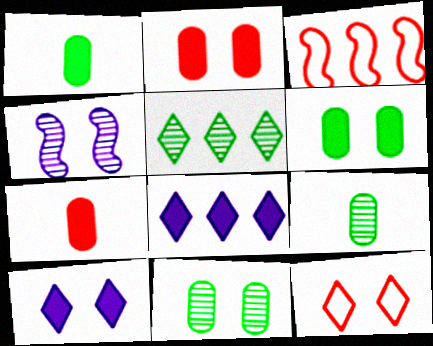[[3, 9, 10], 
[4, 6, 12]]